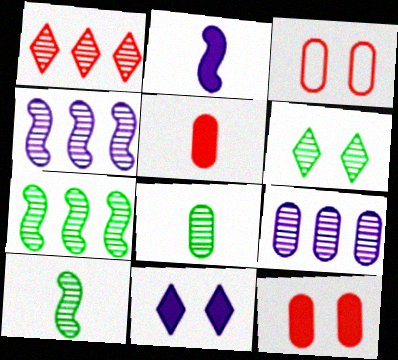[[1, 7, 9], 
[6, 7, 8]]